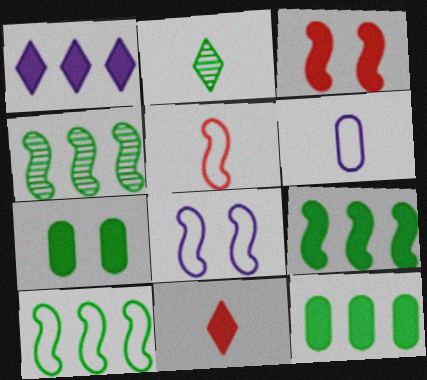[[2, 7, 10], 
[4, 9, 10], 
[5, 8, 10]]